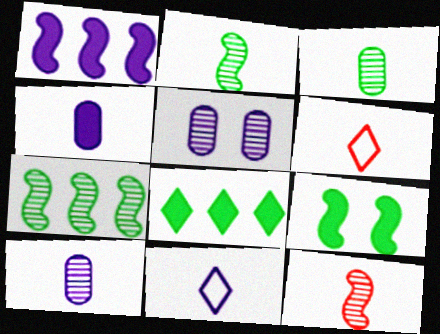[[1, 5, 11], 
[2, 4, 6]]